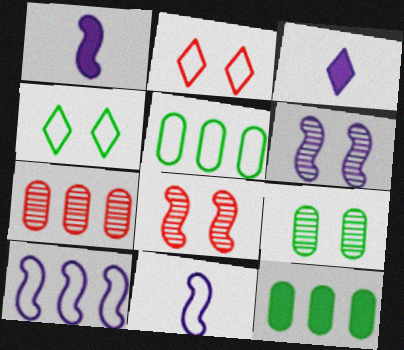[[1, 4, 7], 
[1, 6, 10], 
[2, 5, 11], 
[3, 5, 8]]